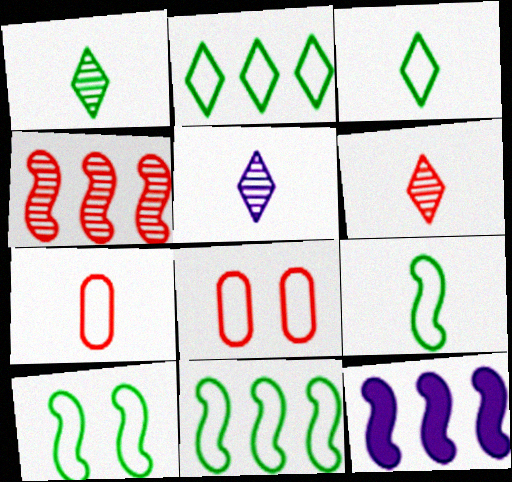[[1, 5, 6], 
[1, 8, 12], 
[4, 11, 12], 
[9, 10, 11]]